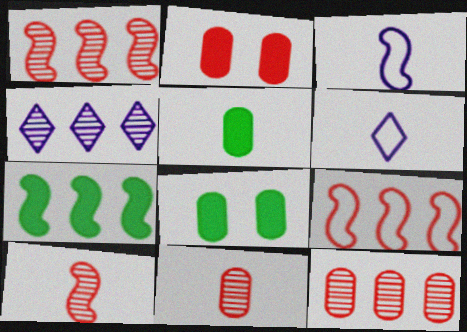[[1, 6, 8], 
[5, 6, 10]]